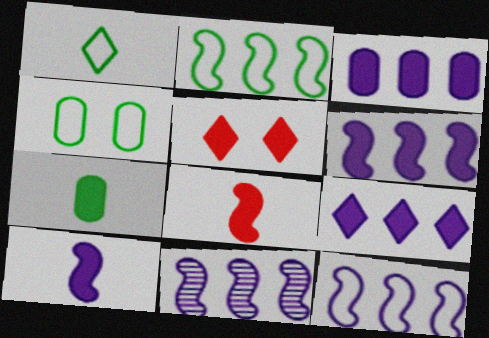[[1, 2, 4], 
[3, 6, 9], 
[5, 6, 7], 
[6, 11, 12]]